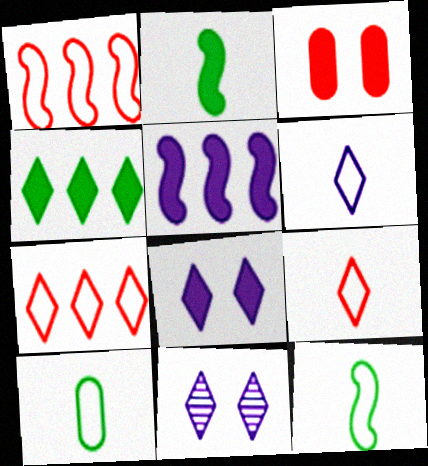[[4, 9, 11]]